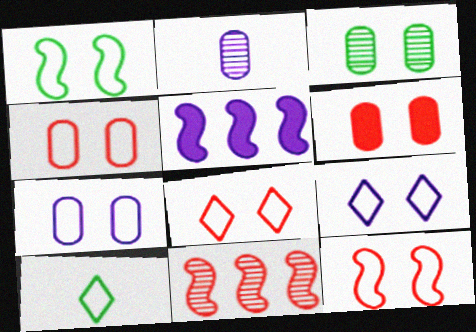[[1, 4, 9], 
[1, 7, 8], 
[2, 5, 9], 
[3, 6, 7], 
[4, 8, 12]]